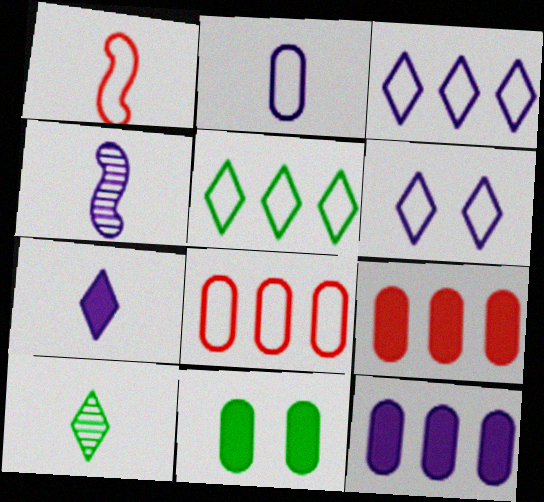[[2, 4, 7], 
[4, 6, 12]]